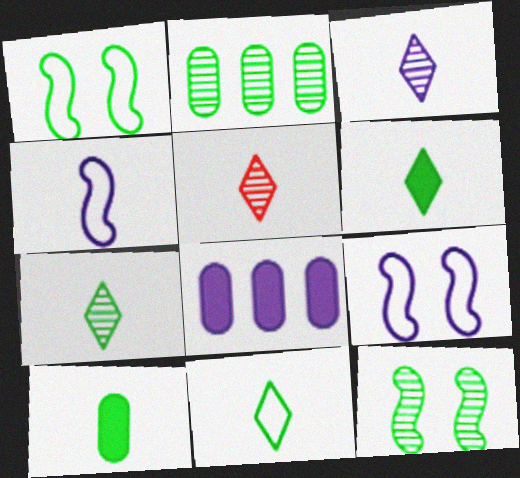[[1, 2, 6], 
[1, 5, 8], 
[2, 7, 12], 
[3, 5, 7], 
[3, 8, 9], 
[4, 5, 10], 
[6, 7, 11]]